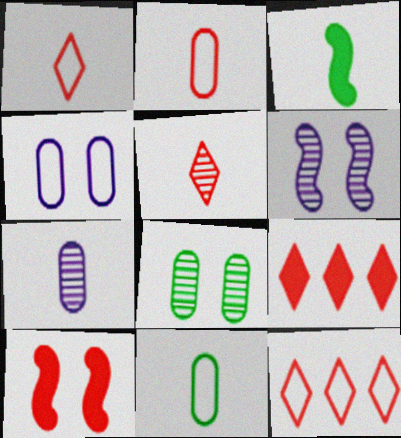[[1, 3, 7], 
[6, 9, 11]]